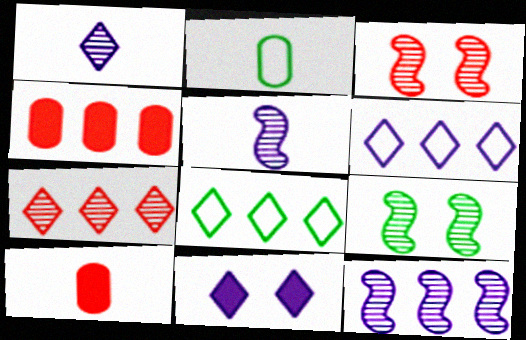[[1, 6, 11], 
[4, 8, 12], 
[6, 9, 10]]